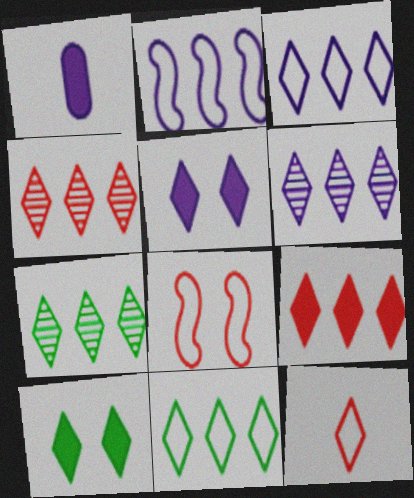[[1, 7, 8], 
[3, 7, 9], 
[4, 6, 7], 
[5, 7, 12], 
[6, 9, 11], 
[6, 10, 12]]